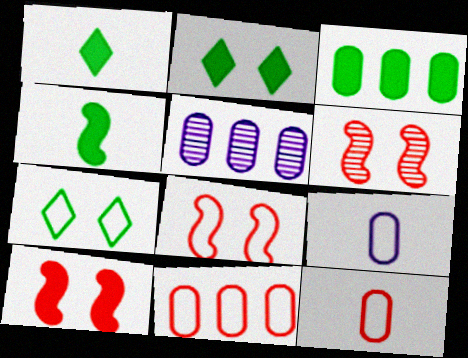[[1, 5, 8], 
[2, 3, 4], 
[3, 5, 11], 
[6, 8, 10]]